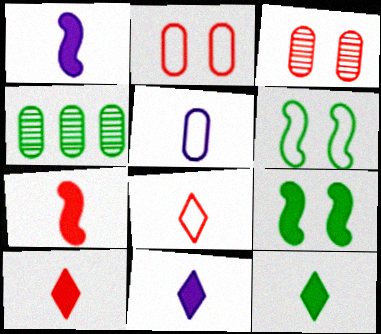[[4, 6, 12], 
[10, 11, 12]]